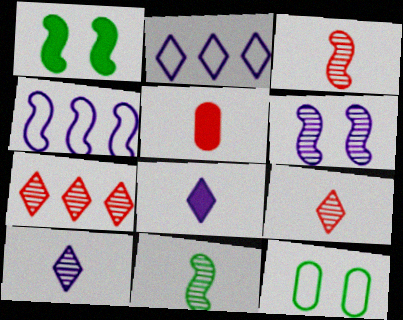[[1, 3, 4]]